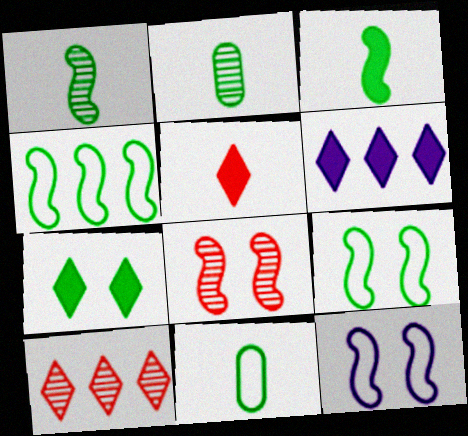[[2, 4, 7], 
[5, 6, 7], 
[6, 8, 11]]